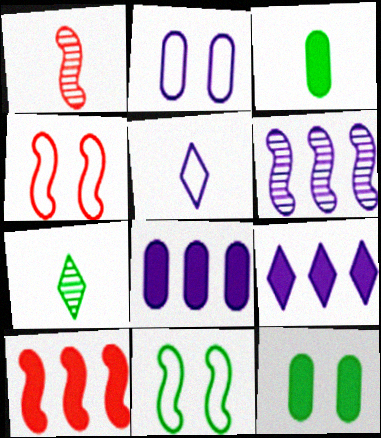[[1, 3, 5], 
[1, 4, 10], 
[2, 7, 10], 
[4, 7, 8]]